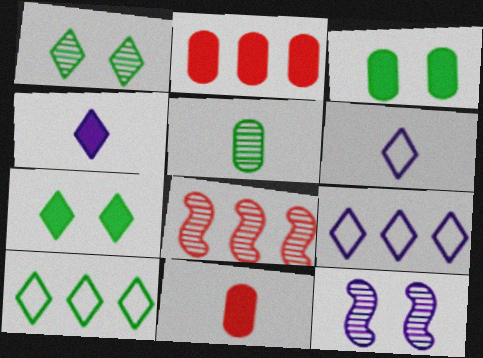[[3, 6, 8], 
[10, 11, 12]]